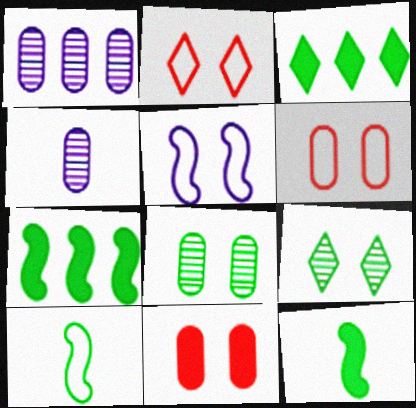[[1, 2, 12], 
[2, 4, 7], 
[3, 8, 10], 
[5, 9, 11]]